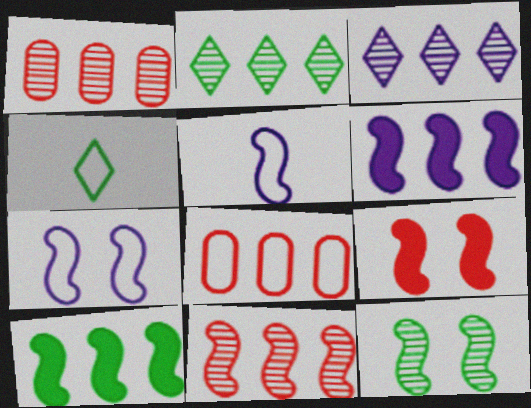[[2, 6, 8], 
[3, 8, 10], 
[4, 7, 8], 
[7, 9, 12]]